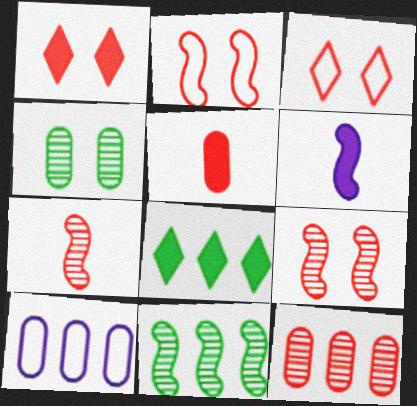[[2, 6, 11], 
[4, 5, 10]]